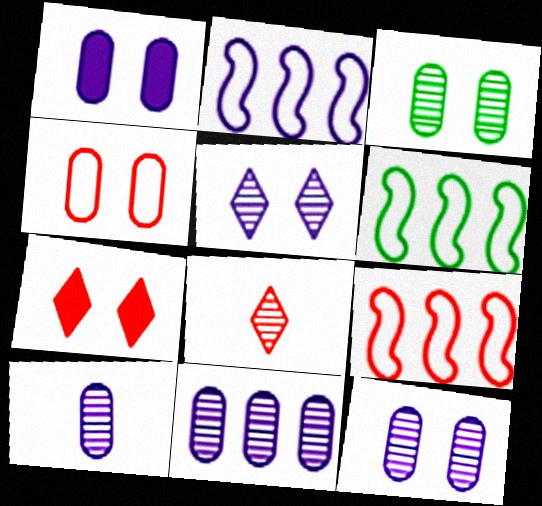[[1, 3, 4], 
[1, 6, 8], 
[2, 6, 9], 
[6, 7, 10], 
[10, 11, 12]]